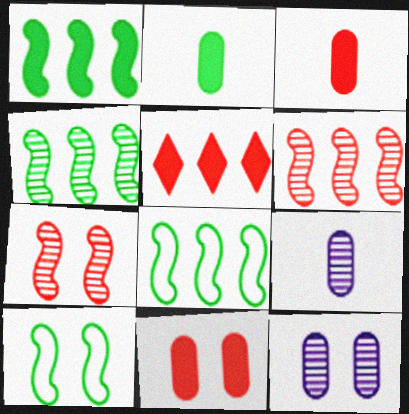[[1, 4, 8], 
[5, 9, 10]]